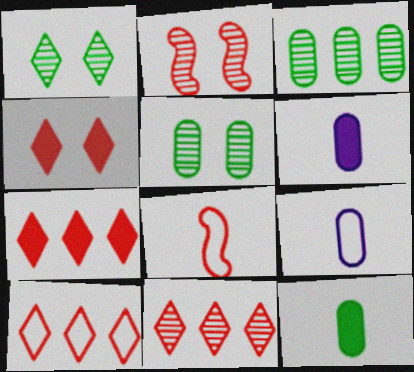[[7, 10, 11]]